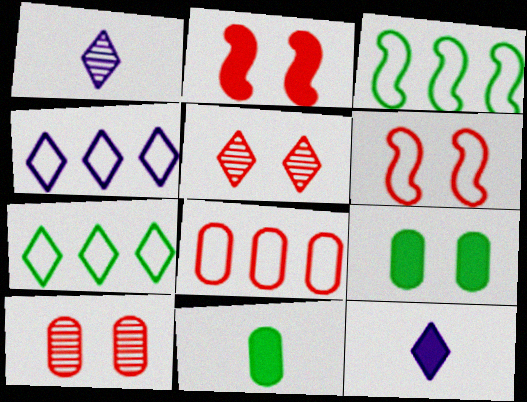[[3, 4, 8], 
[3, 10, 12], 
[5, 7, 12]]